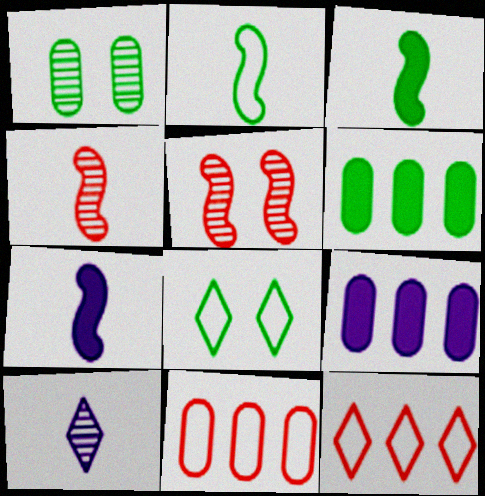[[1, 7, 12], 
[2, 4, 7], 
[4, 8, 9]]